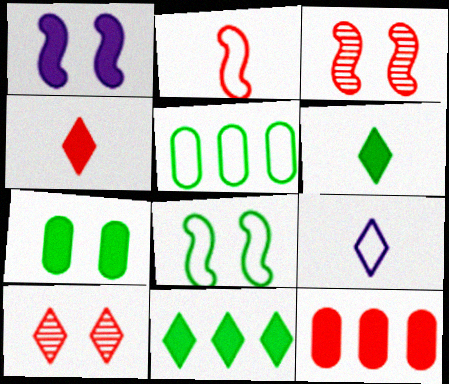[[1, 3, 8], 
[1, 6, 12], 
[2, 10, 12], 
[9, 10, 11]]